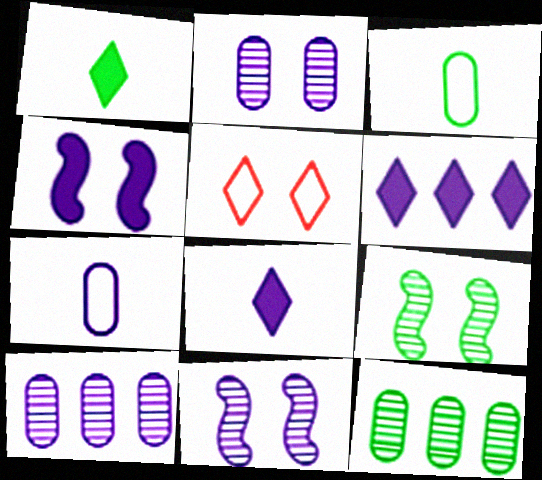[[6, 7, 11]]